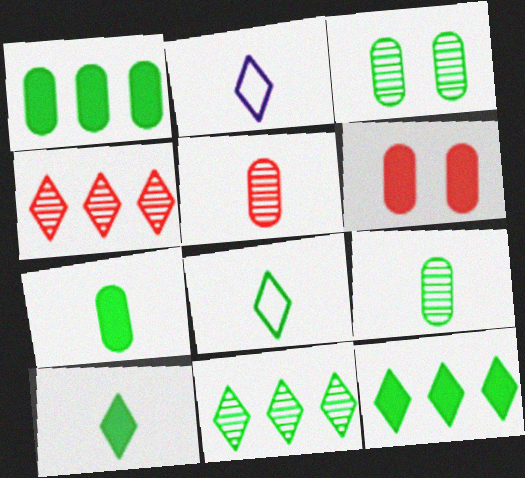[]